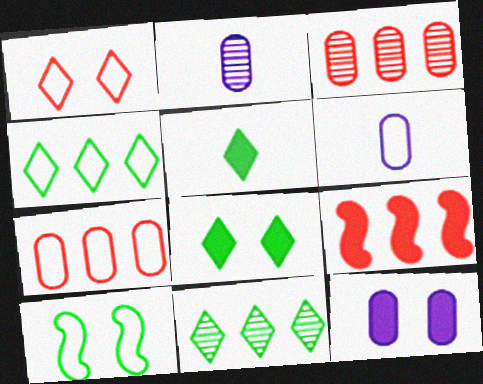[[5, 9, 12]]